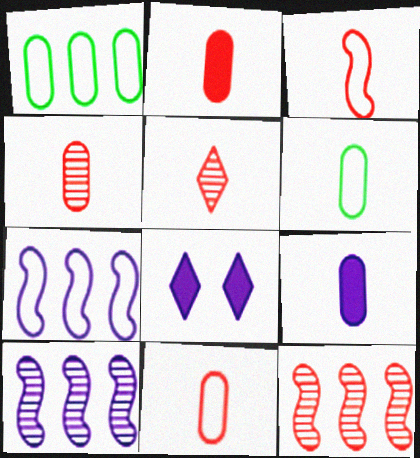[[2, 3, 5], 
[2, 4, 11], 
[4, 6, 9], 
[6, 8, 12]]